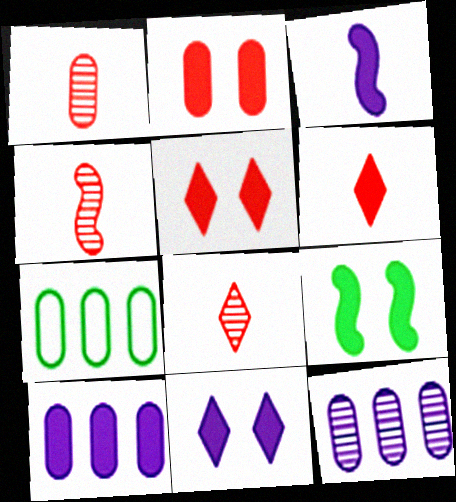[[1, 4, 8], 
[2, 9, 11], 
[3, 10, 11], 
[4, 7, 11], 
[6, 9, 10]]